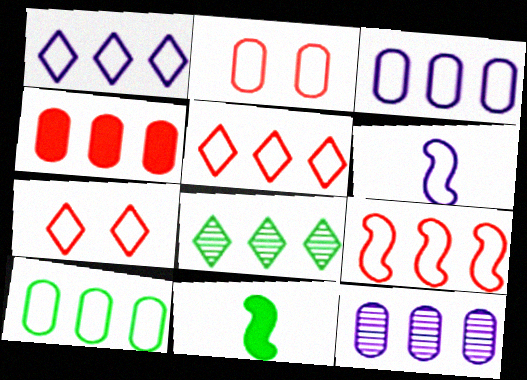[[1, 9, 10], 
[4, 10, 12], 
[6, 7, 10], 
[7, 11, 12]]